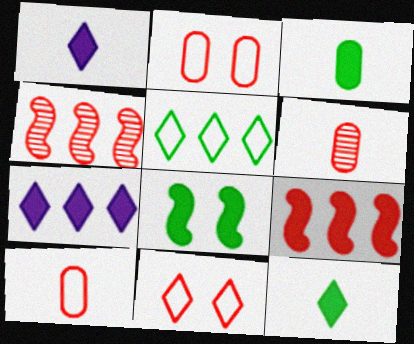[[6, 9, 11]]